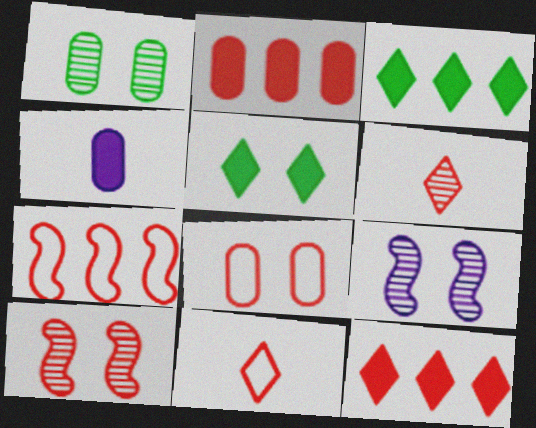[[2, 10, 11], 
[5, 8, 9], 
[7, 8, 11]]